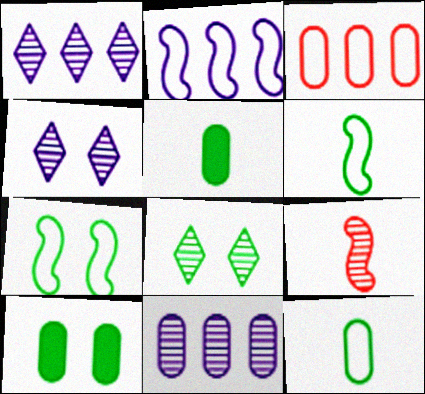[[7, 8, 10], 
[8, 9, 11]]